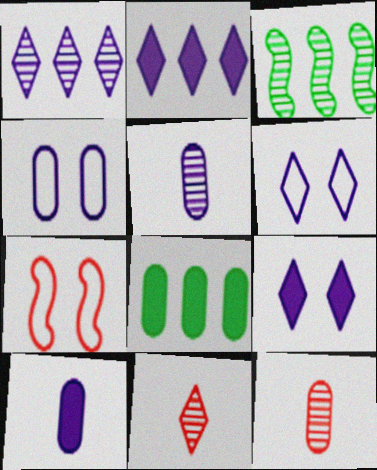[[4, 8, 12]]